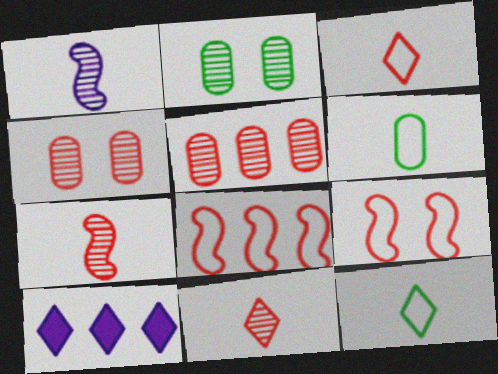[]